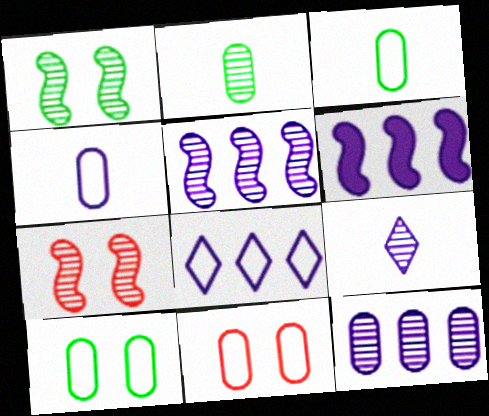[[6, 8, 12]]